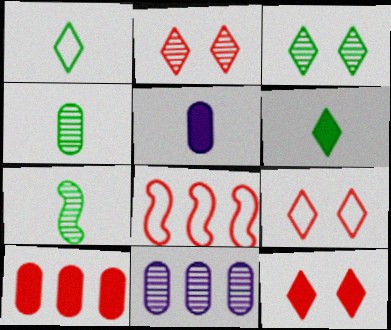[[2, 7, 11], 
[2, 9, 12], 
[3, 5, 8]]